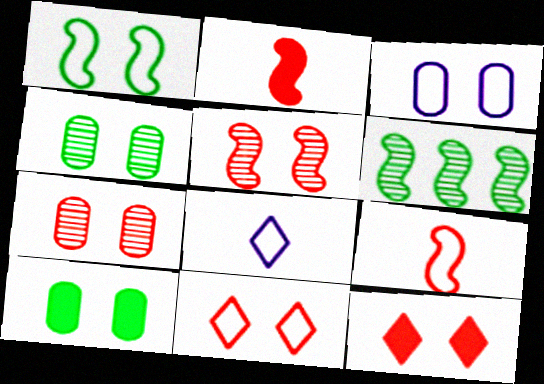[[1, 3, 11], 
[3, 7, 10]]